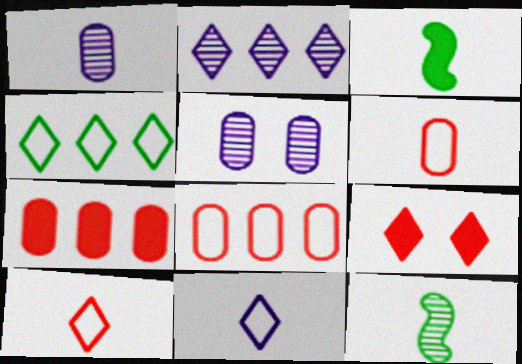[[1, 3, 10]]